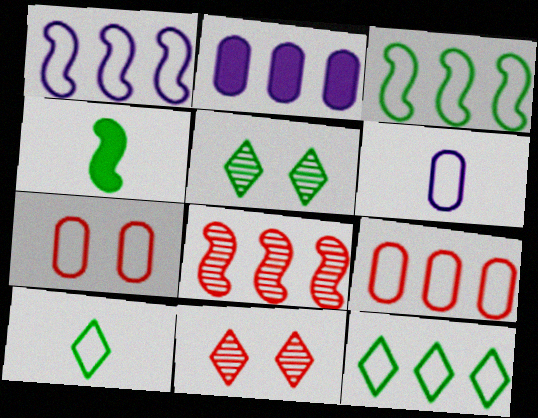[[1, 7, 10], 
[1, 9, 12], 
[2, 8, 12]]